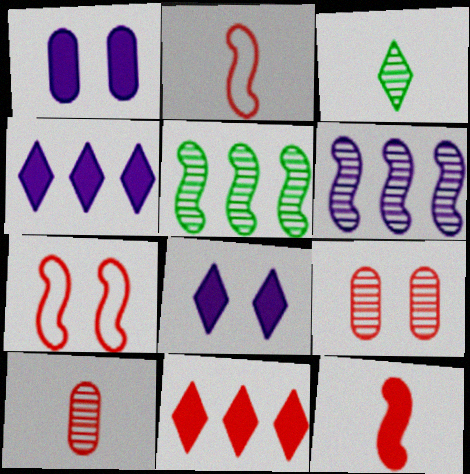[[2, 9, 11], 
[3, 6, 9], 
[7, 10, 11]]